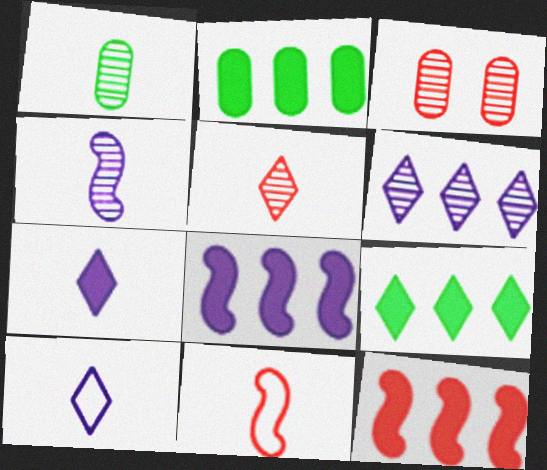[[1, 4, 5], 
[1, 7, 11]]